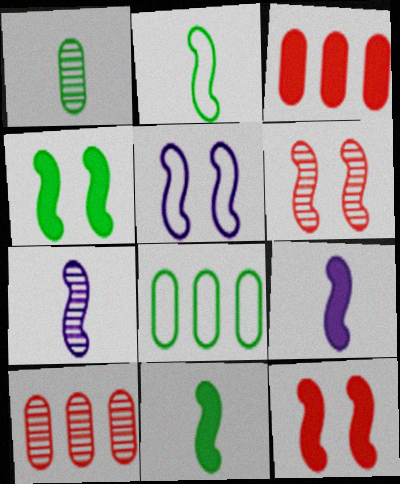[[4, 5, 6]]